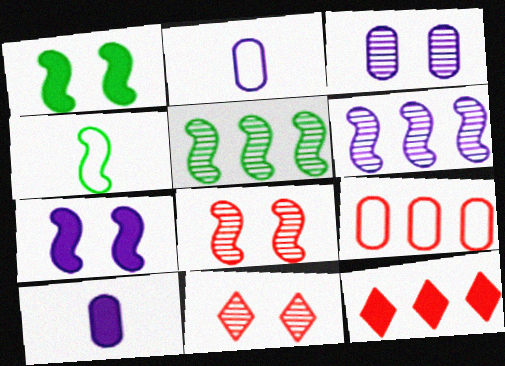[[1, 4, 5], 
[1, 10, 12], 
[3, 4, 12]]